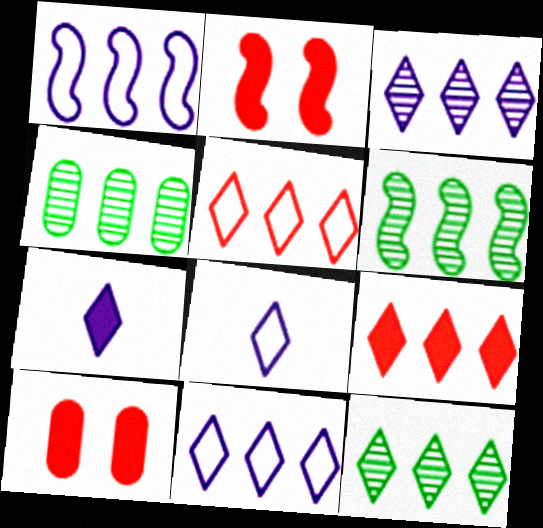[[1, 4, 9], 
[2, 4, 8], 
[4, 6, 12], 
[6, 8, 10], 
[9, 11, 12]]